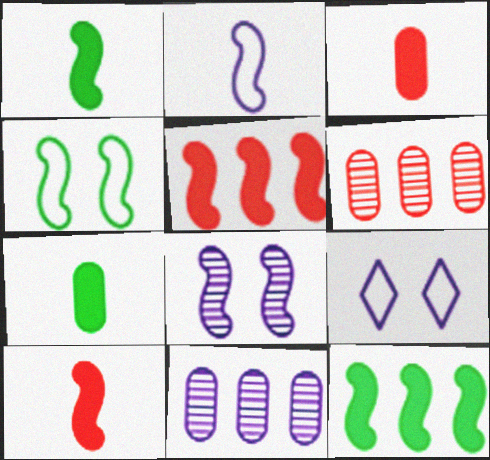[[1, 6, 9]]